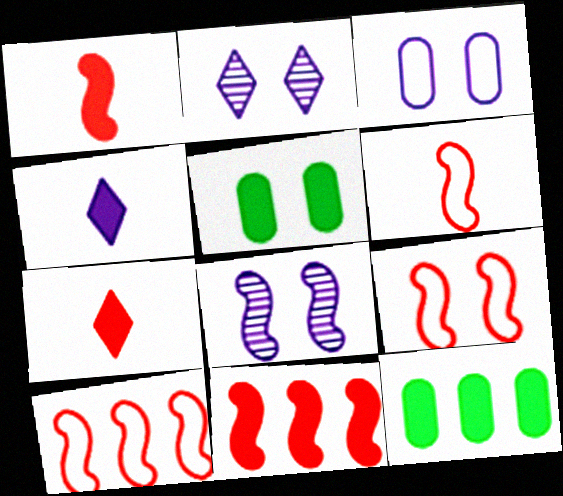[[2, 5, 9], 
[2, 6, 12], 
[4, 5, 11], 
[6, 9, 10]]